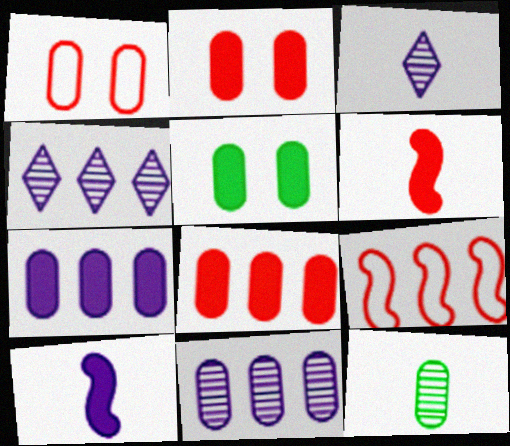[[1, 7, 12], 
[3, 5, 9]]